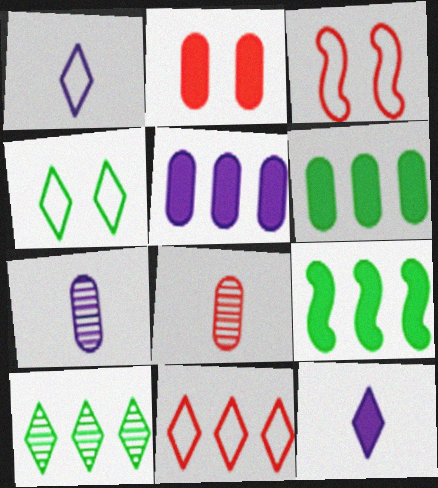[[1, 4, 11], 
[2, 9, 12]]